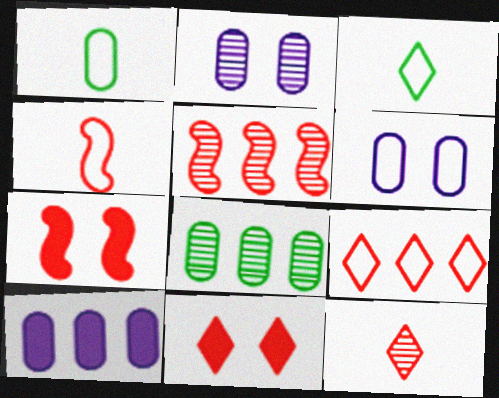[[4, 5, 7], 
[9, 11, 12]]